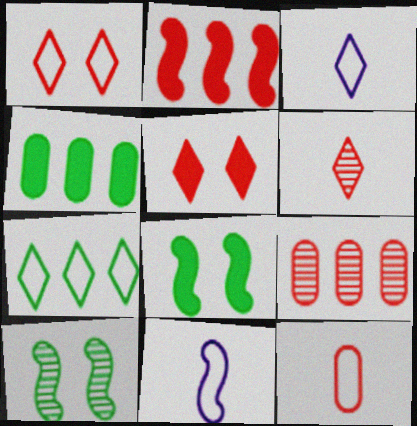[[1, 3, 7], 
[2, 10, 11], 
[3, 8, 9]]